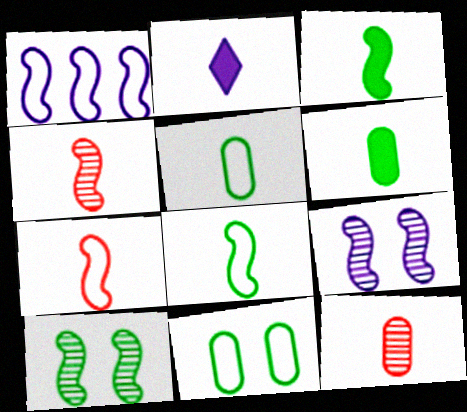[[2, 4, 5], 
[2, 8, 12]]